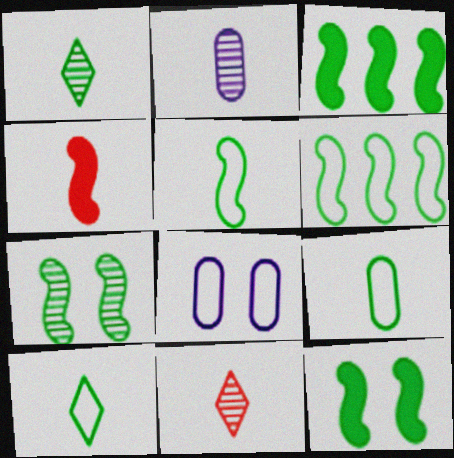[[2, 4, 10], 
[3, 5, 7], 
[3, 8, 11], 
[5, 9, 10]]